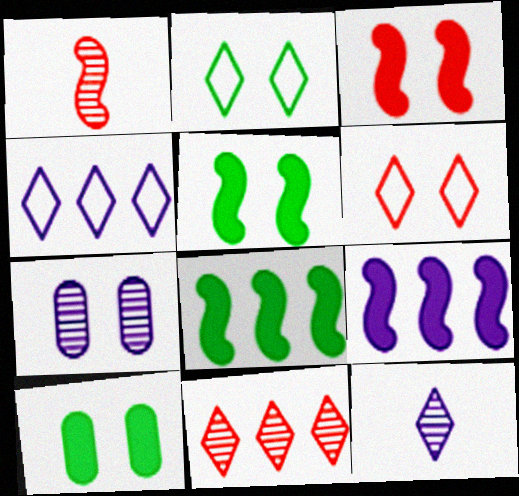[[1, 4, 10], 
[2, 3, 7], 
[5, 6, 7]]